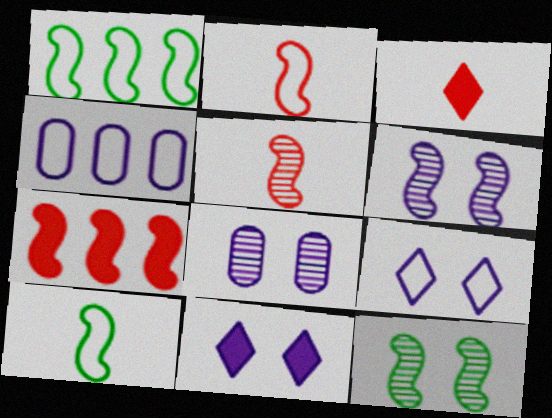[[1, 3, 8], 
[3, 4, 12], 
[6, 7, 10]]